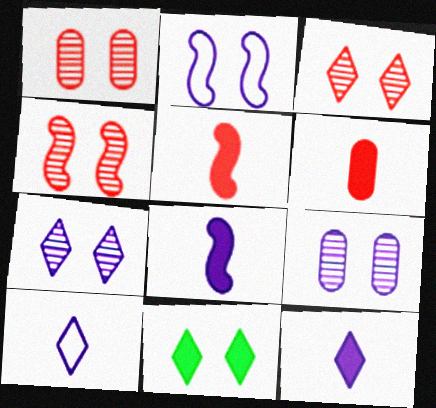[[1, 2, 11], 
[1, 3, 4]]